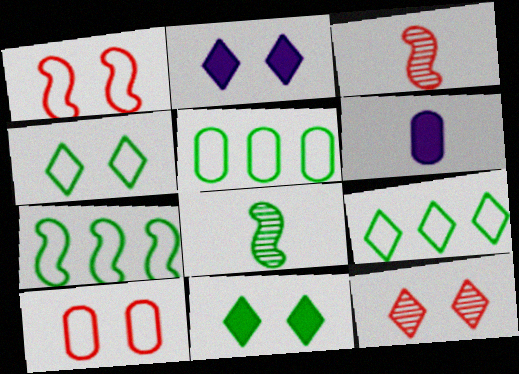[[2, 3, 5], 
[2, 4, 12], 
[5, 7, 9], 
[5, 8, 11], 
[6, 7, 12]]